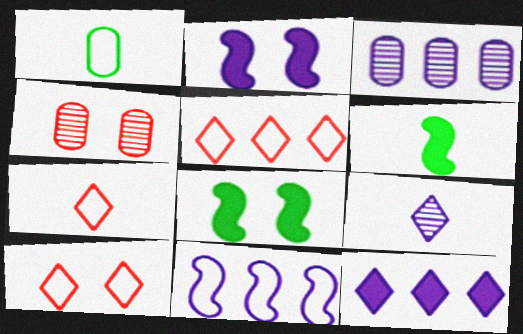[[1, 10, 11], 
[3, 6, 10], 
[3, 7, 8], 
[3, 11, 12], 
[5, 7, 10]]